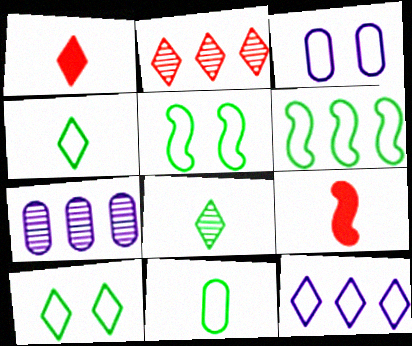[[1, 5, 7], 
[6, 10, 11], 
[7, 9, 10]]